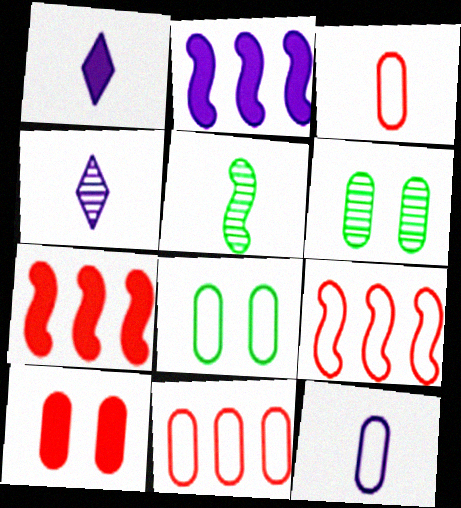[[1, 3, 5], 
[1, 6, 9], 
[4, 7, 8], 
[8, 11, 12]]